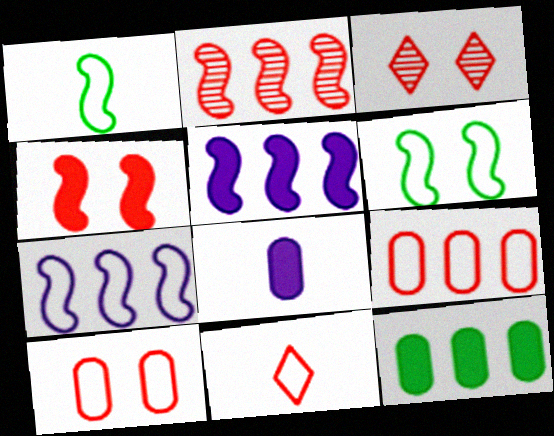[[3, 4, 10]]